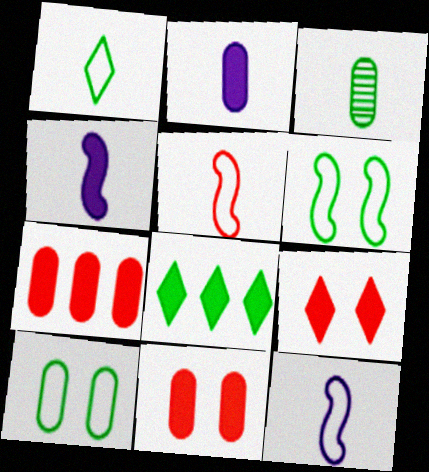[[3, 6, 8], 
[4, 8, 11]]